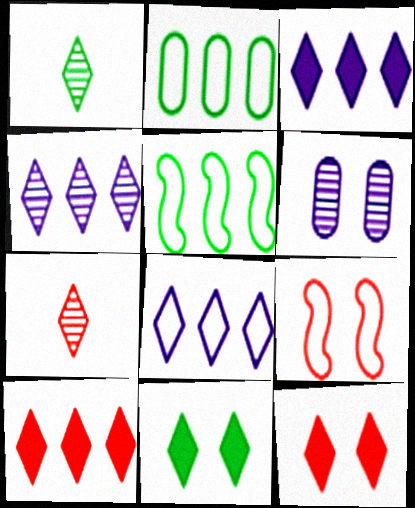[[1, 8, 12], 
[3, 4, 8], 
[6, 9, 11], 
[7, 8, 11]]